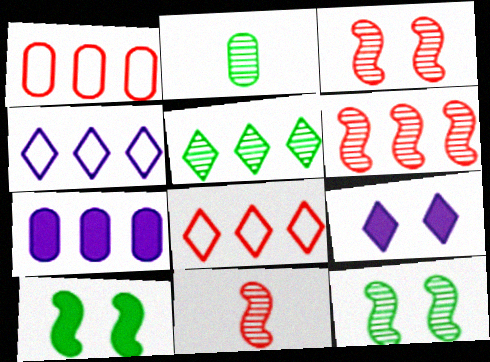[[2, 5, 12], 
[3, 6, 11]]